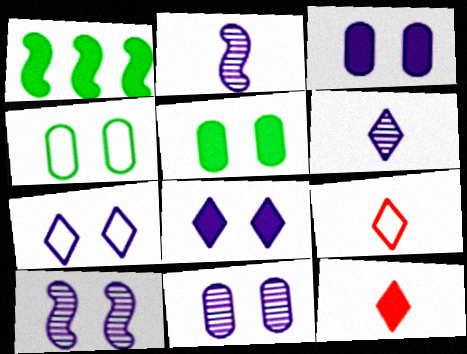[[1, 3, 12], 
[1, 9, 11], 
[3, 7, 10]]